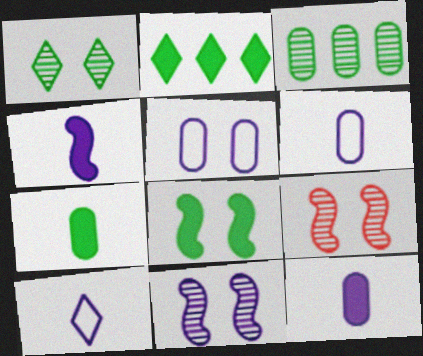[[2, 6, 9], 
[2, 7, 8]]